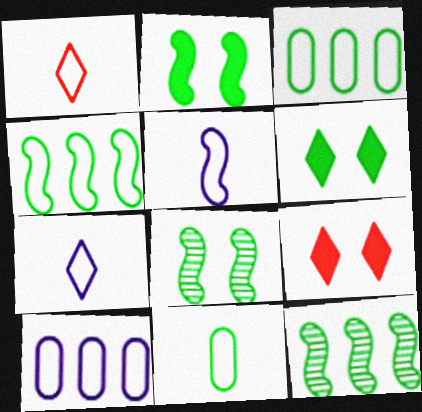[[1, 5, 11], 
[6, 11, 12]]